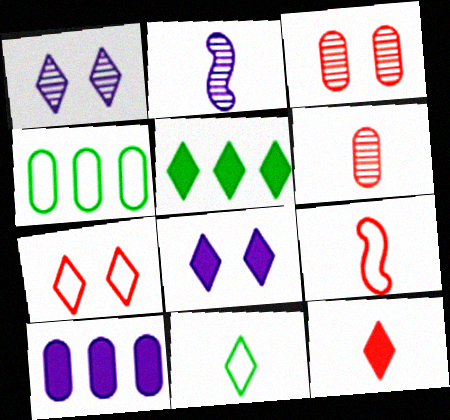[[5, 8, 12], 
[6, 9, 12]]